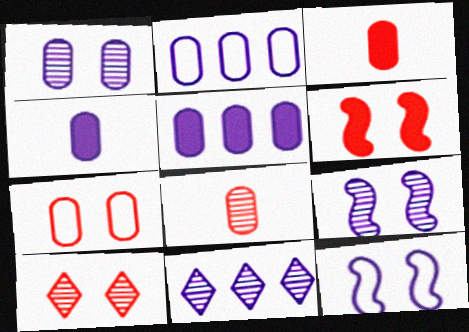[[1, 2, 4], 
[4, 11, 12], 
[6, 7, 10]]